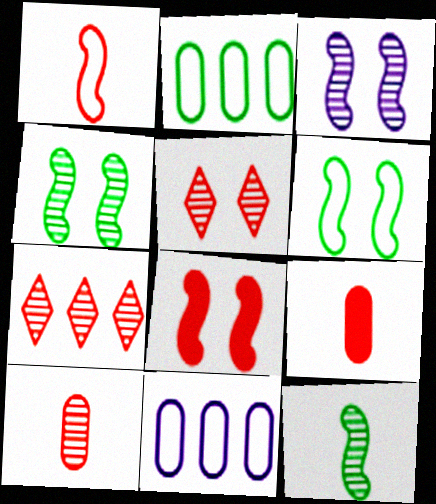[[3, 6, 8]]